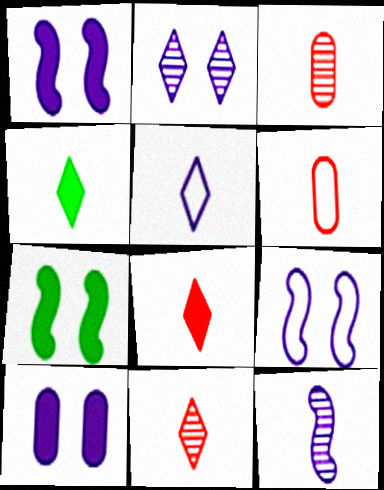[[2, 9, 10], 
[4, 5, 11], 
[4, 6, 12]]